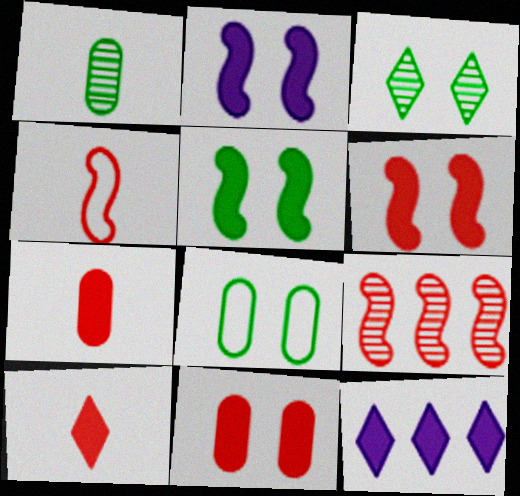[[2, 5, 6], 
[3, 5, 8], 
[4, 6, 9], 
[5, 7, 12]]